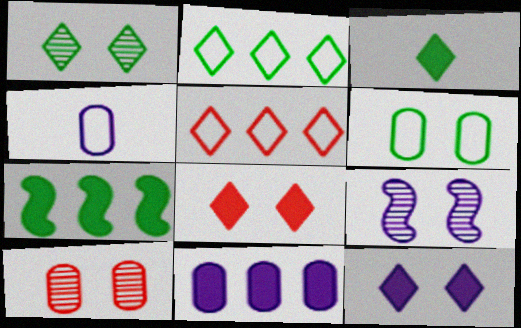[[1, 2, 3], 
[1, 9, 10], 
[6, 8, 9]]